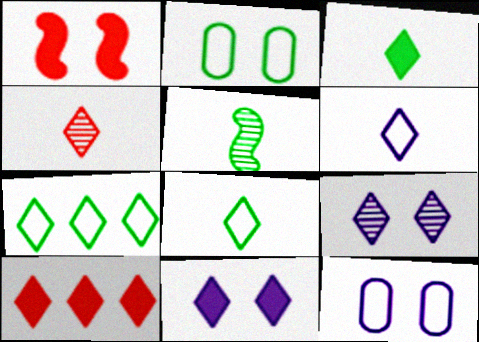[[1, 2, 9], 
[3, 4, 6], 
[3, 10, 11], 
[4, 7, 11], 
[5, 10, 12], 
[8, 9, 10]]